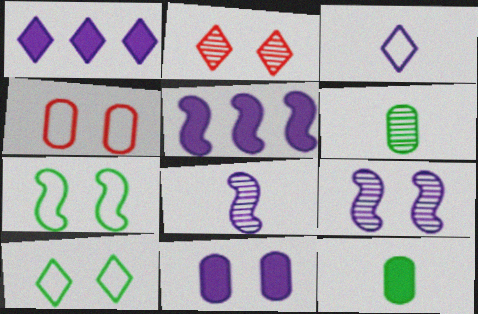[[2, 7, 11]]